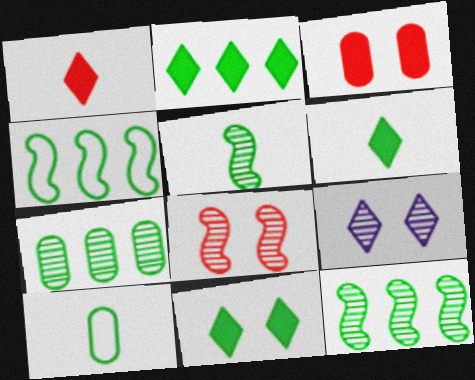[[2, 4, 7], 
[2, 6, 11], 
[5, 6, 10], 
[10, 11, 12]]